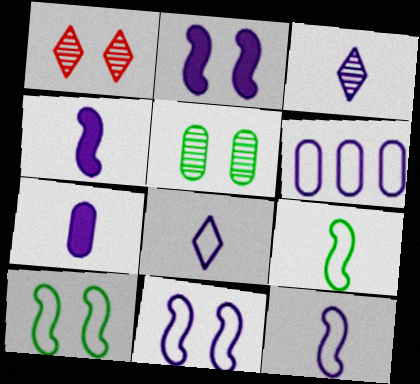[[2, 3, 6], 
[3, 7, 12], 
[6, 8, 11]]